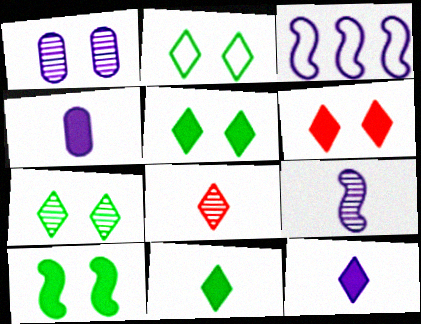[[1, 3, 12], 
[2, 5, 7]]